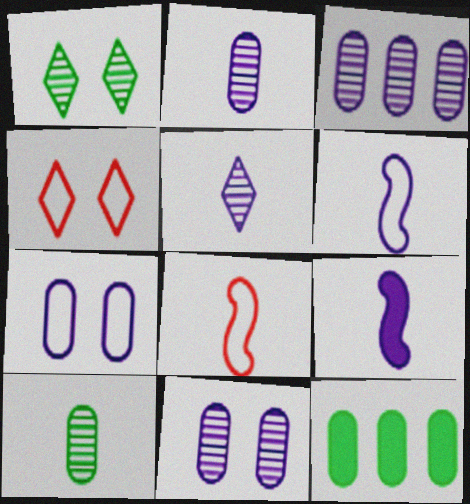[[2, 3, 11]]